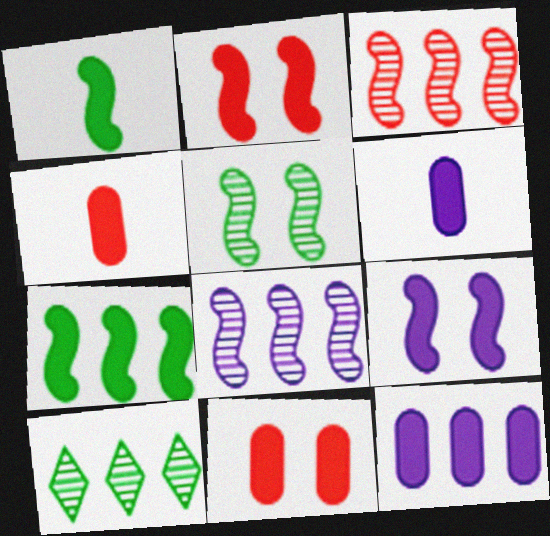[]